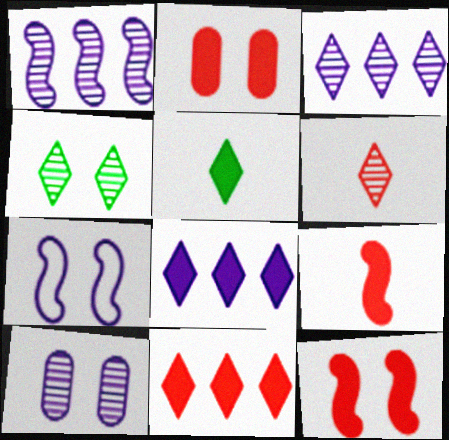[[2, 4, 7], 
[2, 9, 11], 
[3, 4, 6]]